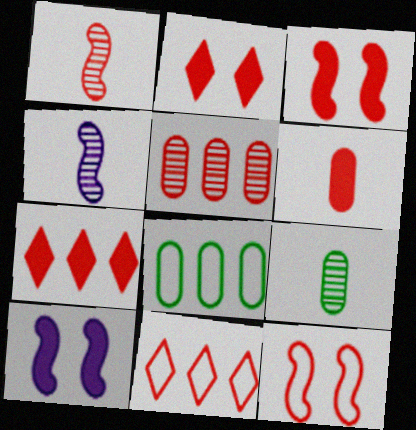[[2, 4, 8], 
[3, 6, 7], 
[9, 10, 11]]